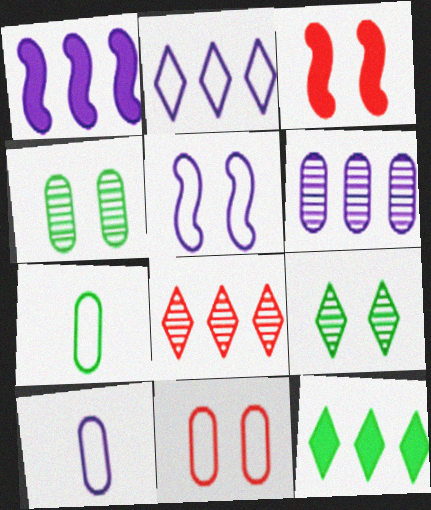[[1, 2, 6], 
[2, 5, 10], 
[2, 8, 12]]